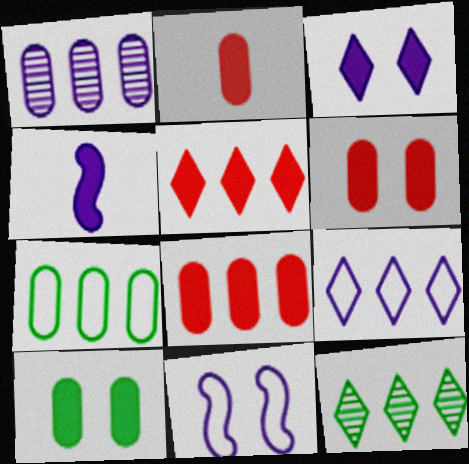[[1, 7, 8], 
[2, 6, 8], 
[2, 11, 12], 
[4, 5, 10], 
[5, 9, 12]]